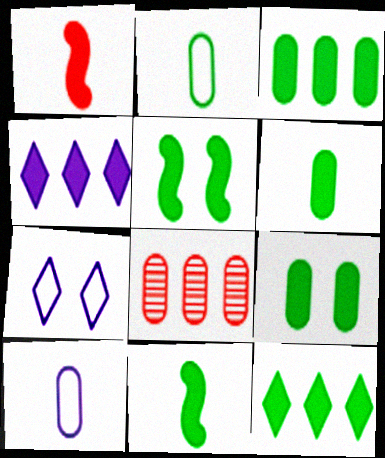[[1, 4, 9], 
[3, 6, 9], 
[5, 6, 12], 
[7, 8, 11], 
[8, 9, 10], 
[9, 11, 12]]